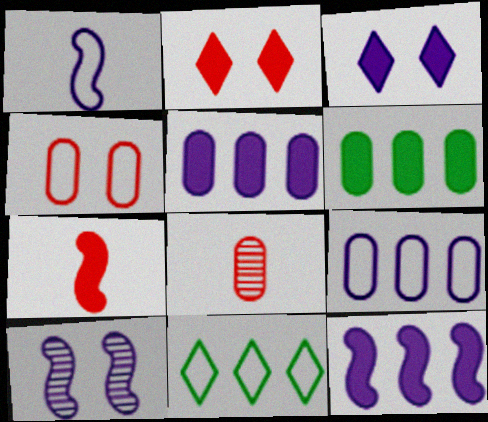[[1, 4, 11], 
[1, 10, 12], 
[3, 6, 7]]